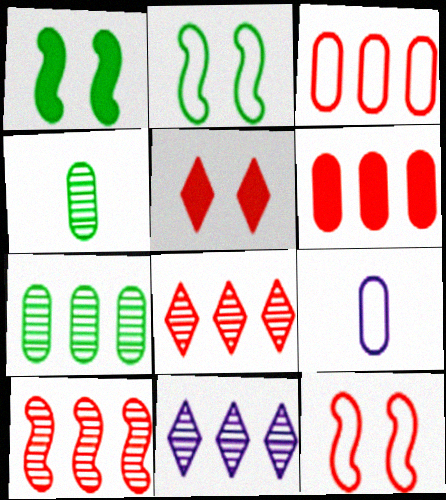[[1, 8, 9], 
[7, 10, 11]]